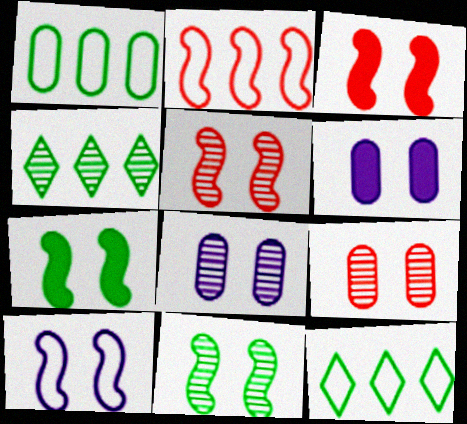[[3, 10, 11], 
[5, 7, 10]]